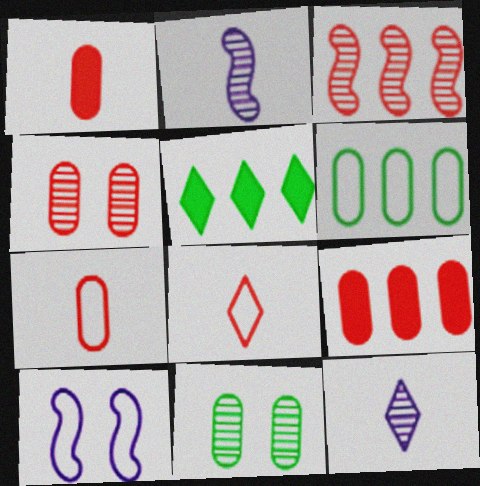[[3, 11, 12], 
[4, 7, 9], 
[6, 8, 10]]